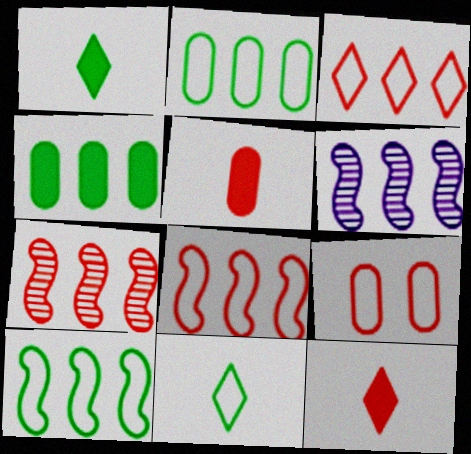[[1, 6, 9], 
[3, 4, 6], 
[7, 9, 12]]